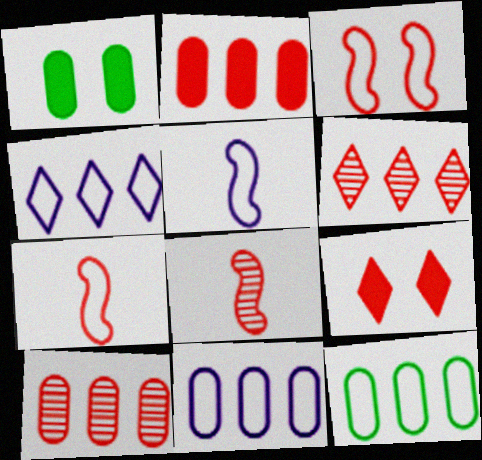[[1, 4, 8], 
[1, 5, 6], 
[7, 9, 10]]